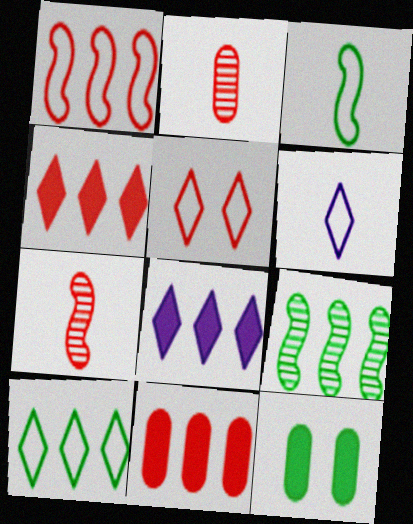[[5, 6, 10], 
[5, 7, 11]]